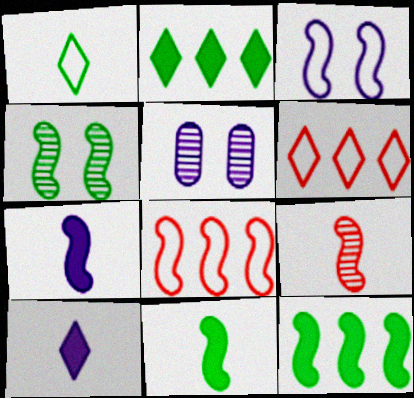[[3, 9, 12], 
[4, 7, 8], 
[5, 6, 11]]